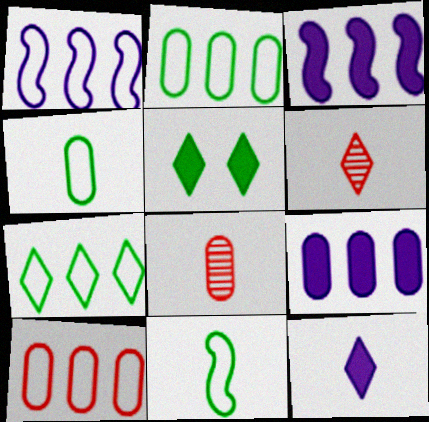[[1, 5, 8], 
[1, 7, 10], 
[8, 11, 12]]